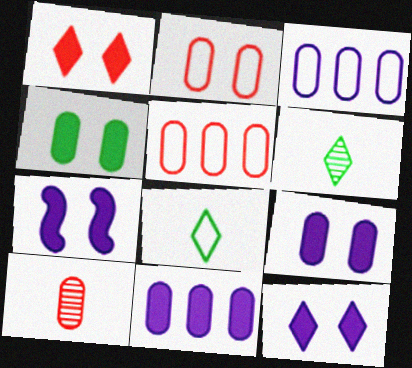[[1, 4, 7], 
[3, 4, 10], 
[5, 6, 7], 
[7, 9, 12]]